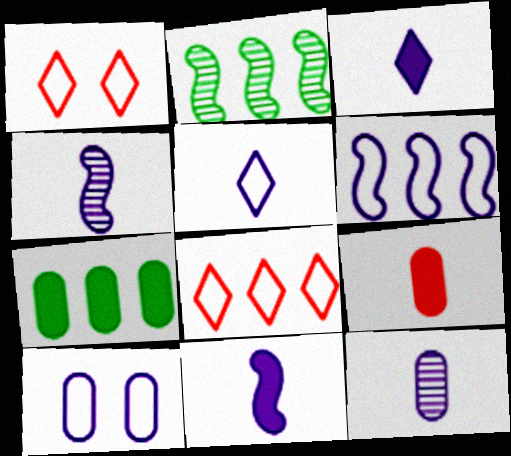[[1, 4, 7], 
[5, 6, 10], 
[5, 11, 12]]